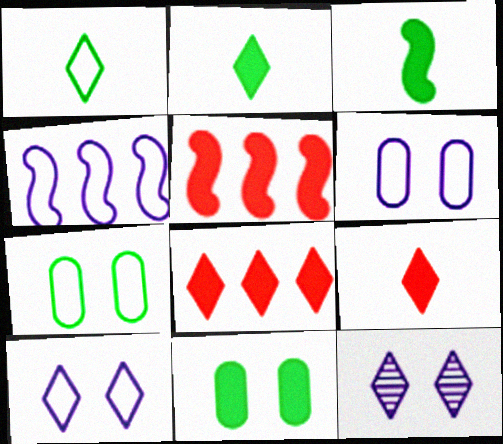[[1, 8, 12]]